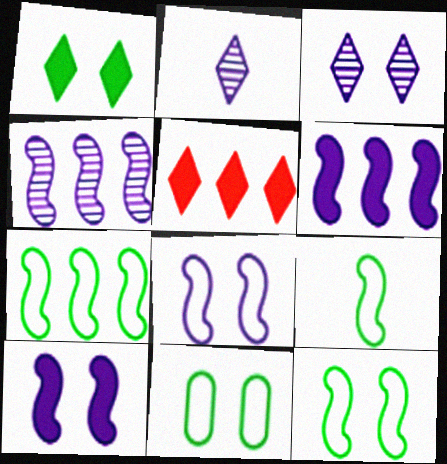[[7, 9, 12]]